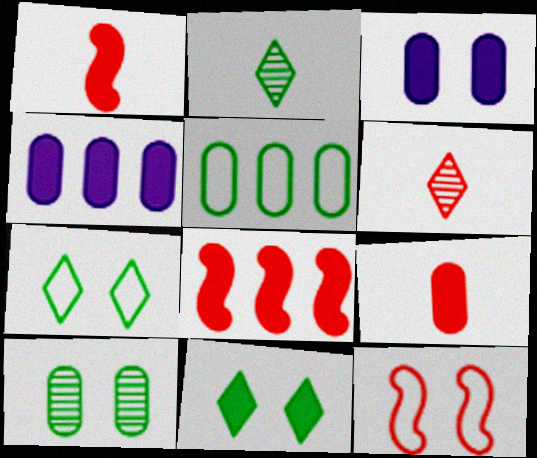[[1, 4, 11], 
[2, 4, 12]]